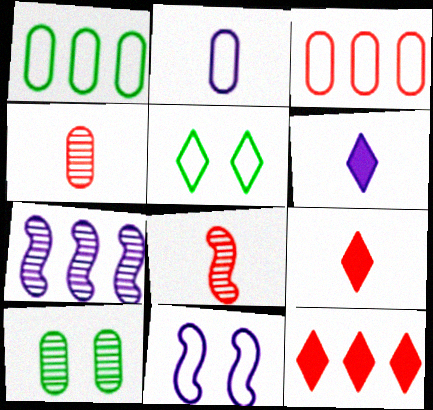[[1, 7, 12]]